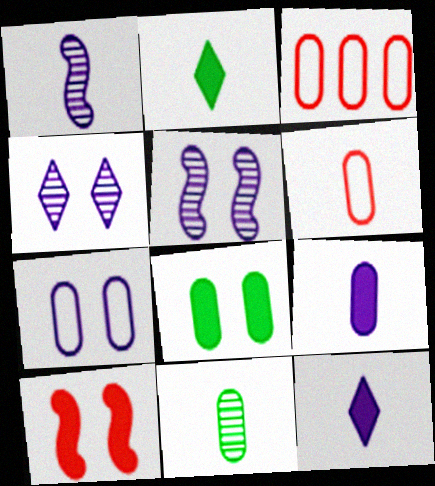[[1, 2, 6], 
[2, 3, 5], 
[6, 9, 11]]